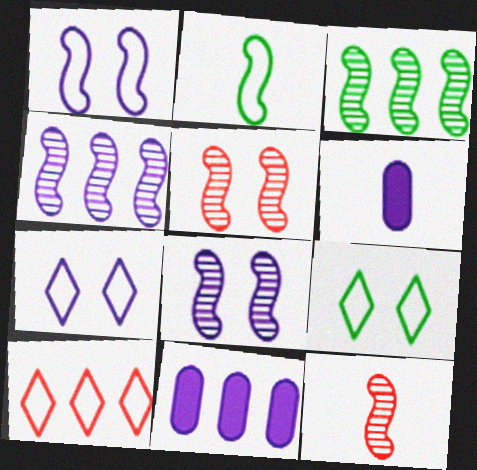[[3, 8, 12], 
[3, 10, 11], 
[4, 6, 7], 
[9, 11, 12]]